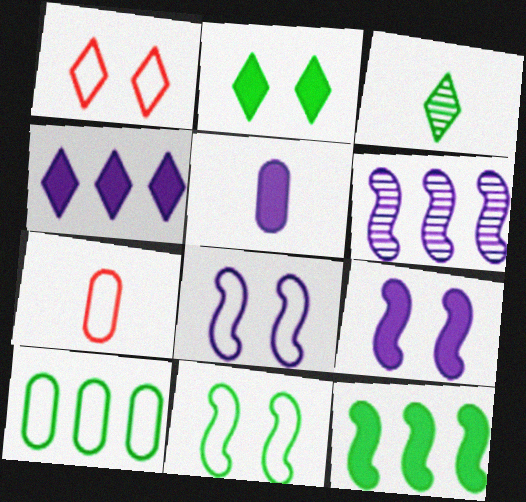[[1, 3, 4], 
[2, 6, 7], 
[4, 5, 9]]